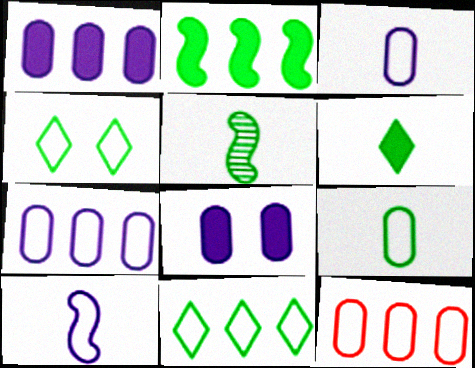[[4, 10, 12], 
[5, 6, 9]]